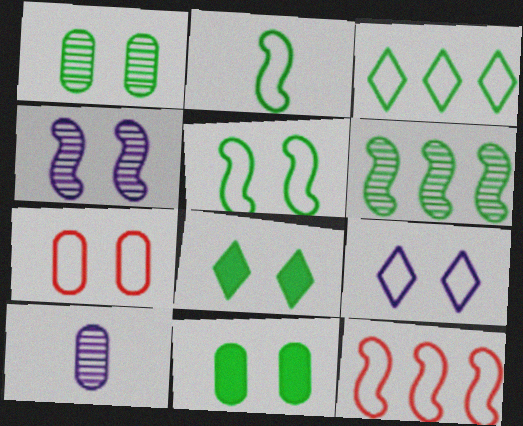[[1, 5, 8], 
[4, 7, 8], 
[5, 7, 9], 
[8, 10, 12]]